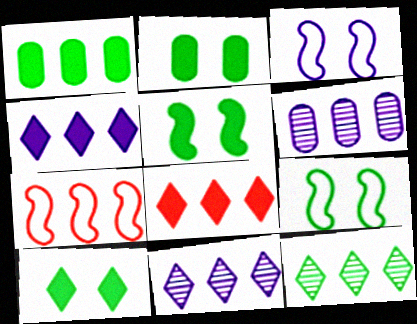[[1, 7, 11], 
[2, 5, 10]]